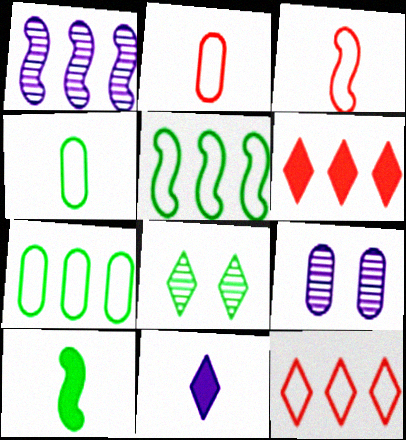[[1, 6, 7], 
[7, 8, 10], 
[8, 11, 12], 
[9, 10, 12]]